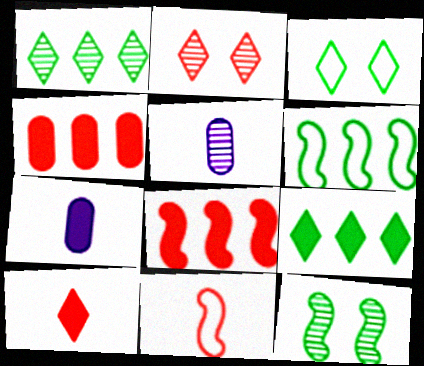[[2, 4, 11], 
[2, 6, 7], 
[3, 5, 8]]